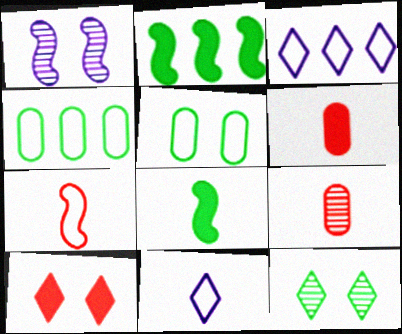[[1, 2, 7], 
[1, 5, 10], 
[3, 5, 7], 
[4, 8, 12], 
[8, 9, 11]]